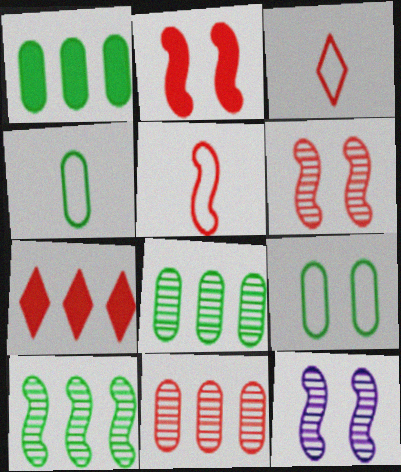[[1, 3, 12], 
[2, 3, 11], 
[4, 7, 12]]